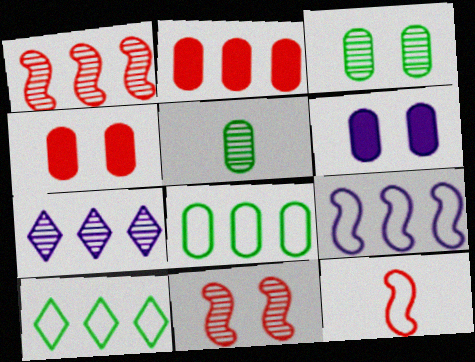[[5, 7, 11]]